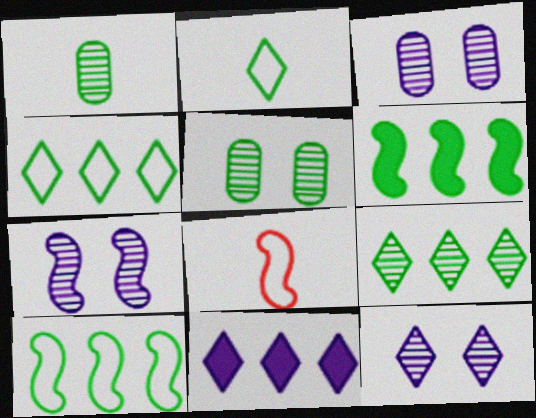[[2, 5, 6], 
[3, 7, 12], 
[5, 8, 11], 
[6, 7, 8]]